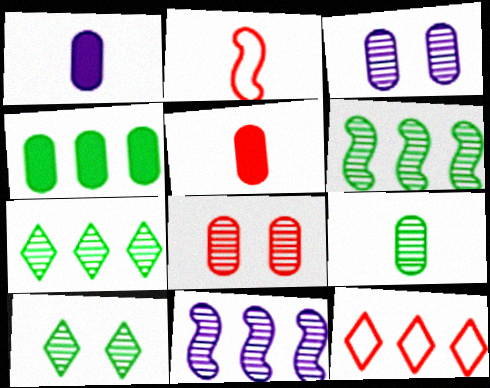[[4, 11, 12], 
[6, 9, 10]]